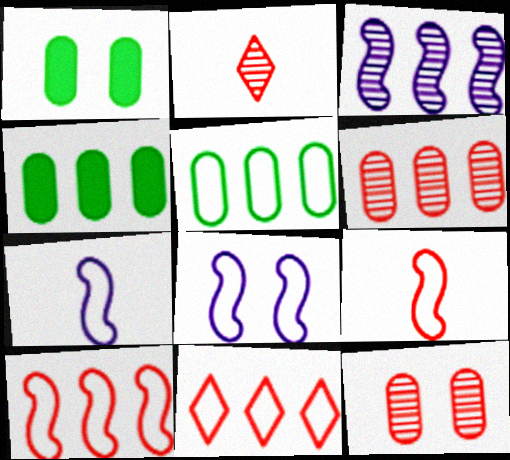[[2, 4, 8], 
[3, 4, 11]]